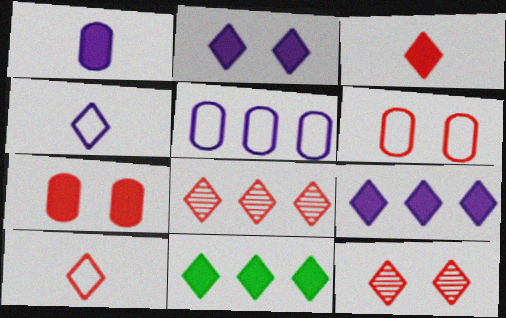[[2, 3, 11], 
[4, 11, 12]]